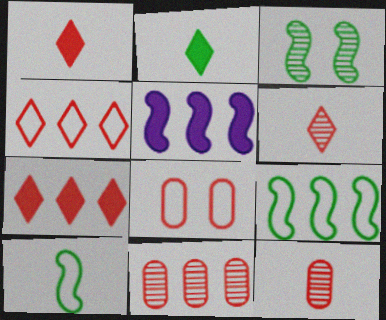[]